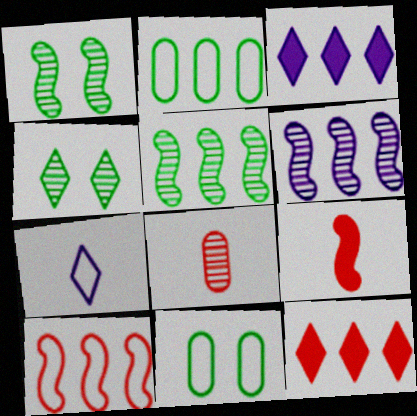[[2, 6, 12], 
[4, 6, 8], 
[4, 7, 12], 
[7, 10, 11]]